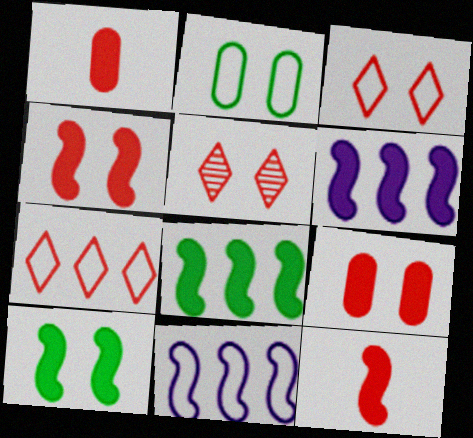[[6, 10, 12]]